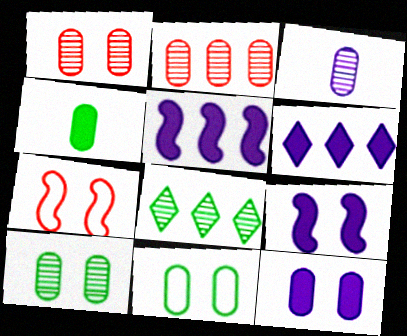[[1, 11, 12], 
[2, 3, 10]]